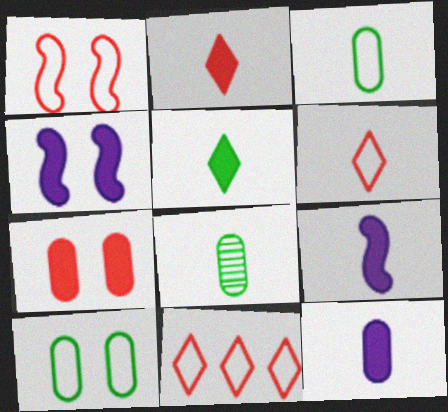[[4, 8, 11], 
[6, 8, 9]]